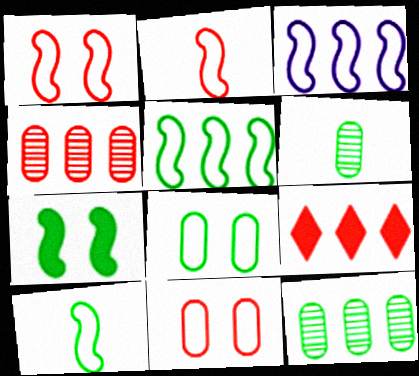[[1, 3, 10], 
[3, 9, 12]]